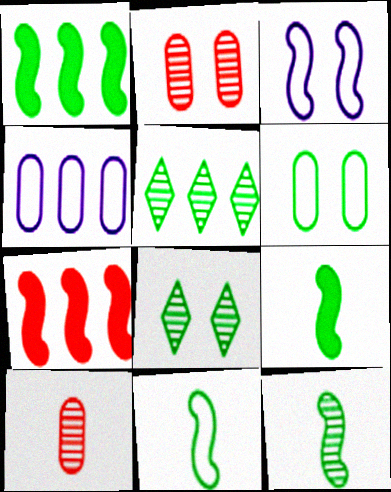[[3, 7, 12], 
[4, 5, 7], 
[5, 6, 9], 
[9, 11, 12]]